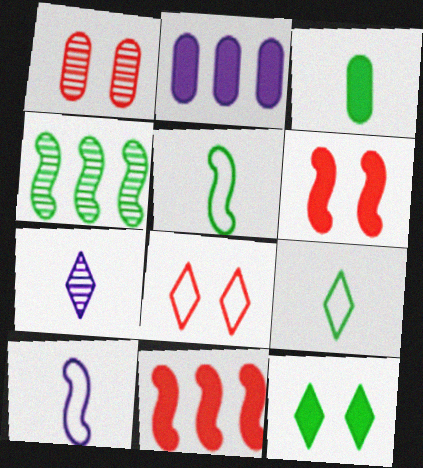[[1, 4, 7], 
[1, 6, 8], 
[4, 6, 10]]